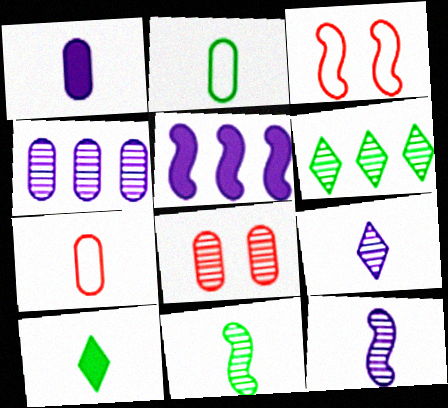[[1, 3, 6], 
[2, 10, 11], 
[3, 4, 10], 
[3, 5, 11], 
[6, 8, 12], 
[7, 10, 12]]